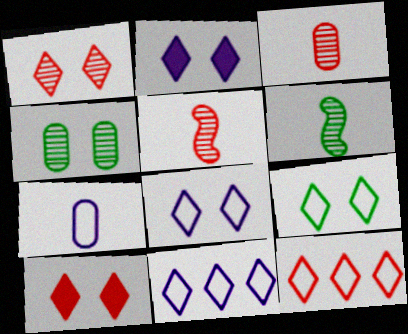[[1, 2, 9]]